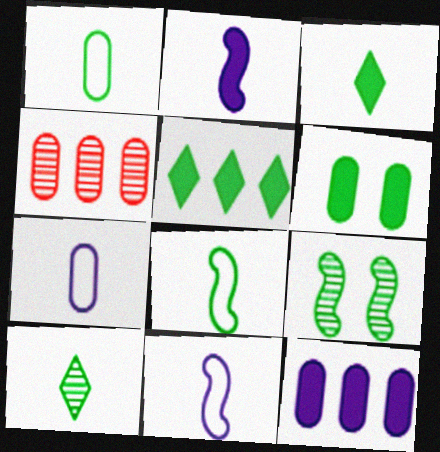[[1, 5, 9], 
[4, 6, 7]]